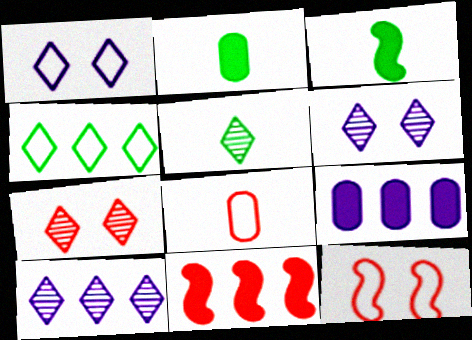[[2, 10, 12], 
[5, 7, 10], 
[5, 9, 12], 
[7, 8, 11]]